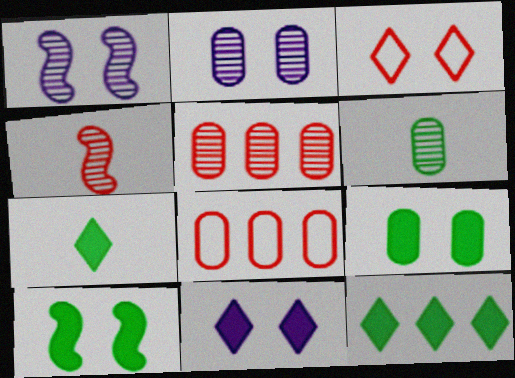[[1, 3, 9], 
[1, 7, 8], 
[2, 3, 10], 
[2, 5, 6]]